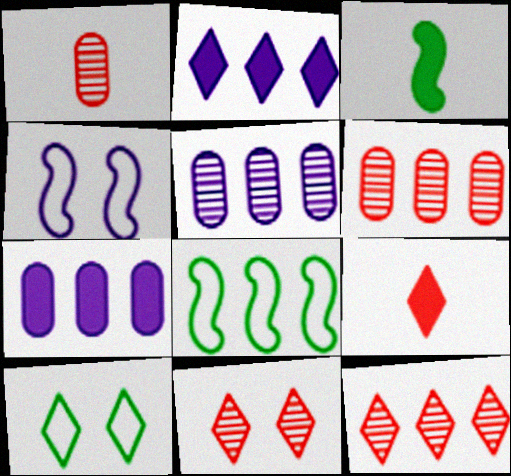[[2, 6, 8], 
[7, 8, 12]]